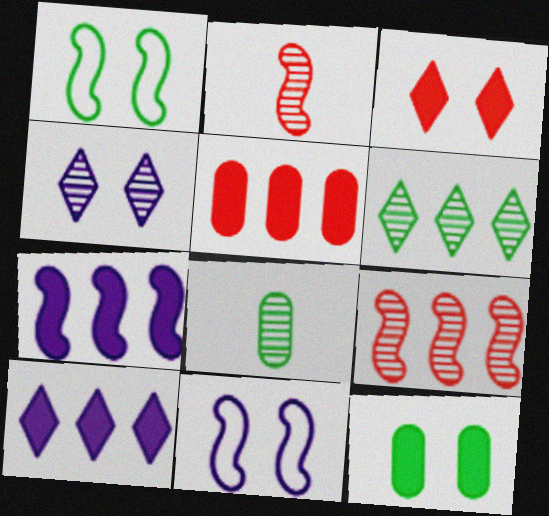[[1, 2, 7], 
[4, 8, 9]]